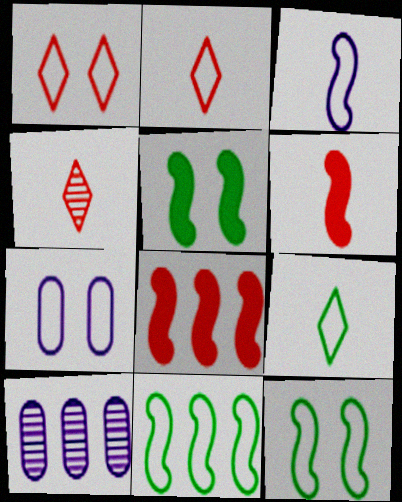[[1, 7, 12], 
[2, 5, 10], 
[2, 7, 11]]